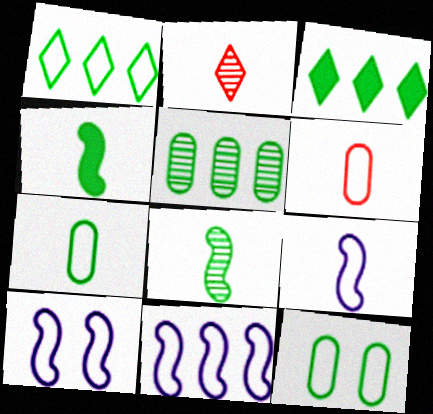[[1, 6, 10], 
[3, 8, 12], 
[9, 10, 11]]